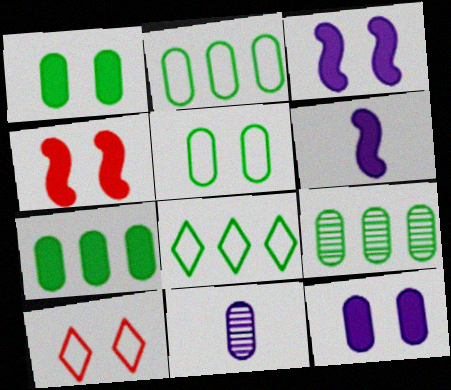[[2, 7, 9], 
[4, 8, 11], 
[6, 9, 10]]